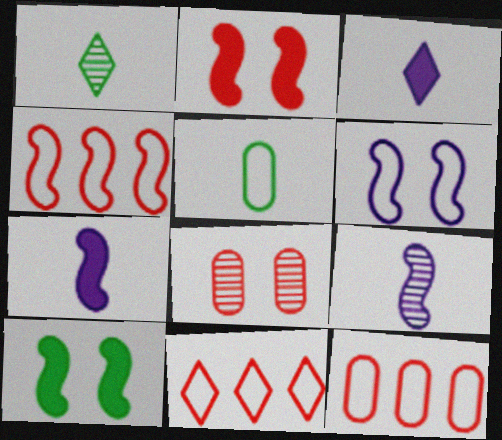[[4, 9, 10], 
[4, 11, 12], 
[5, 6, 11]]